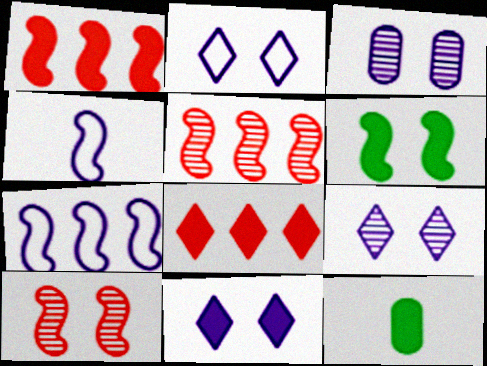[[1, 11, 12], 
[2, 5, 12], 
[2, 9, 11], 
[4, 5, 6]]